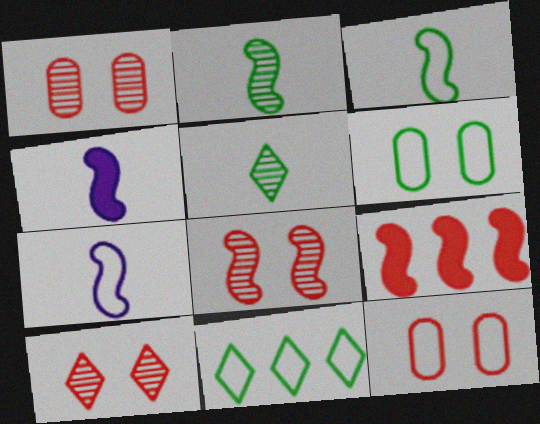[[1, 4, 11], 
[1, 8, 10], 
[3, 6, 11], 
[7, 11, 12]]